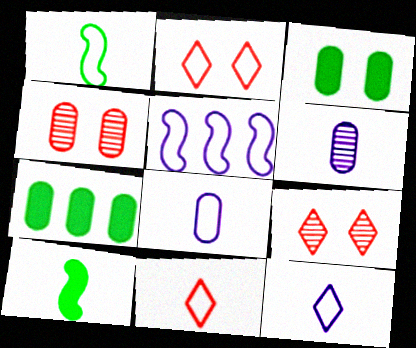[[1, 8, 11], 
[4, 7, 8], 
[6, 10, 11]]